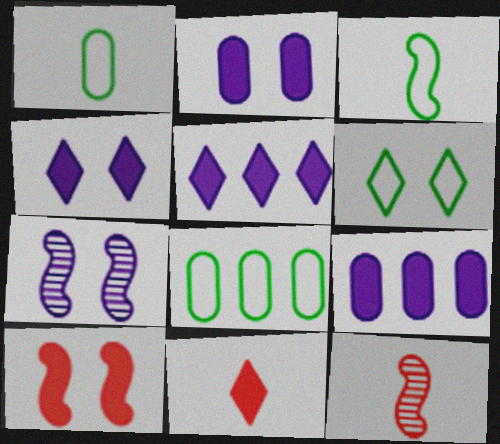[[3, 6, 8], 
[4, 8, 12], 
[6, 9, 12], 
[7, 8, 11]]